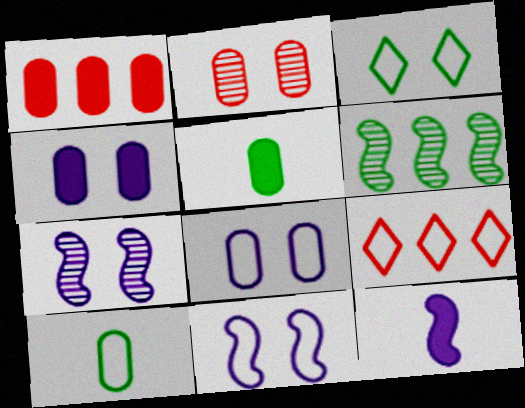[[1, 4, 5], 
[3, 5, 6], 
[5, 7, 9], 
[9, 10, 11]]